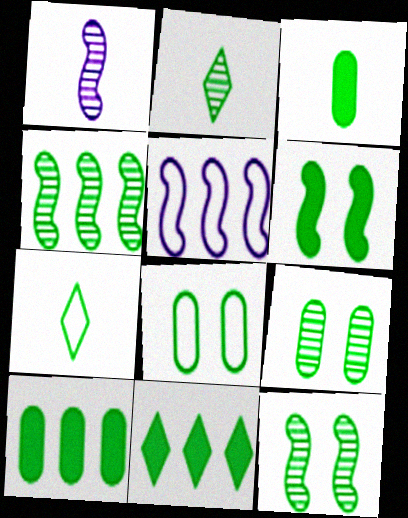[[2, 4, 9], 
[3, 6, 11], 
[7, 10, 12]]